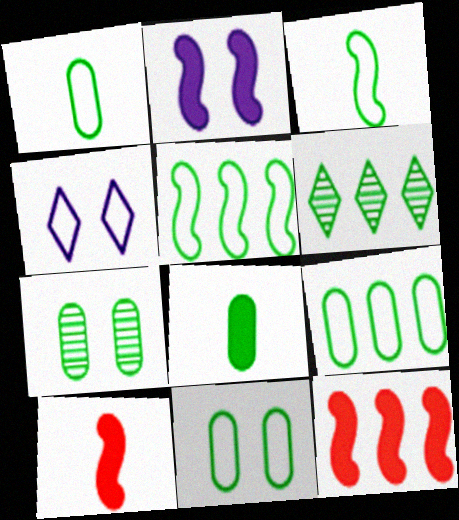[[1, 9, 11], 
[7, 8, 9]]